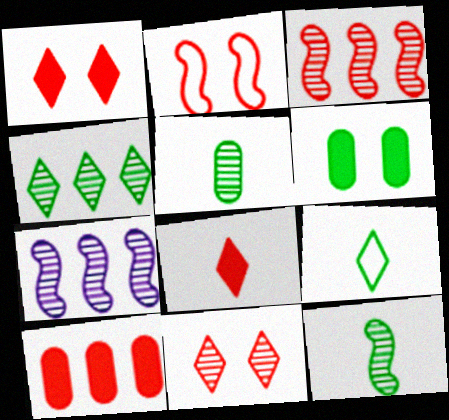[[5, 7, 11]]